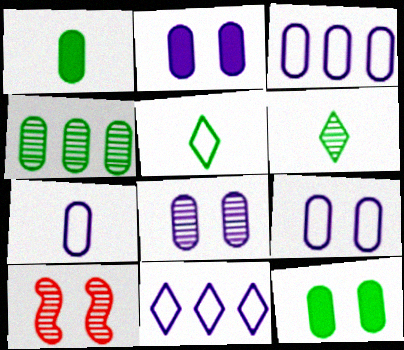[[1, 10, 11], 
[2, 8, 9], 
[3, 7, 9]]